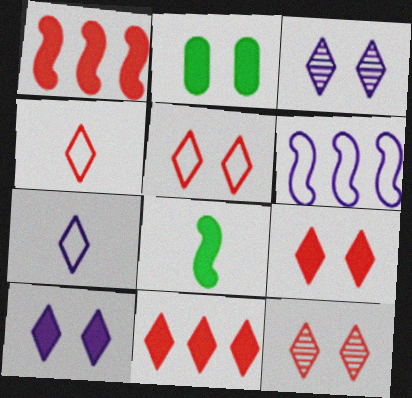[[4, 11, 12], 
[5, 9, 12]]